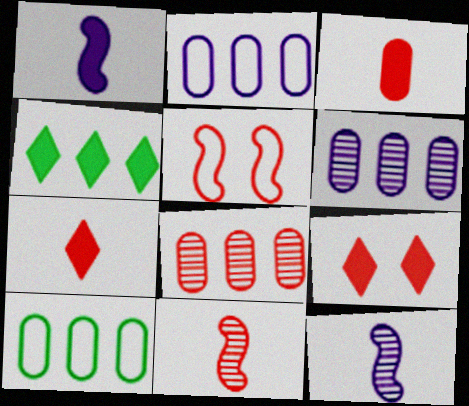[[5, 7, 8], 
[9, 10, 12]]